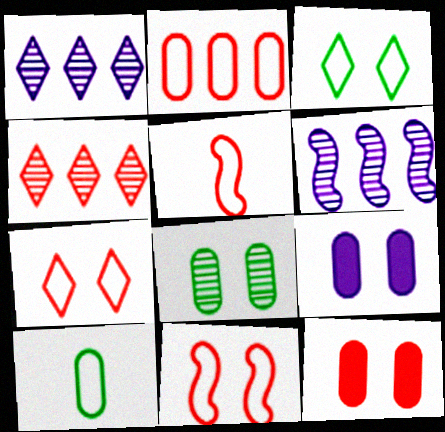[[2, 5, 7], 
[4, 5, 12]]